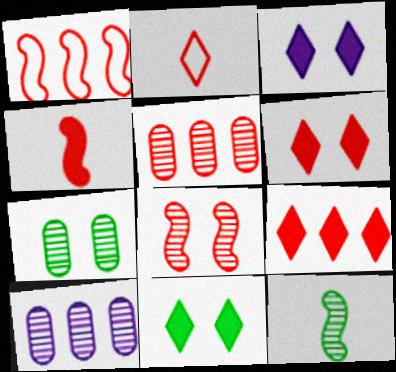[[1, 4, 8], 
[1, 5, 9], 
[3, 6, 11]]